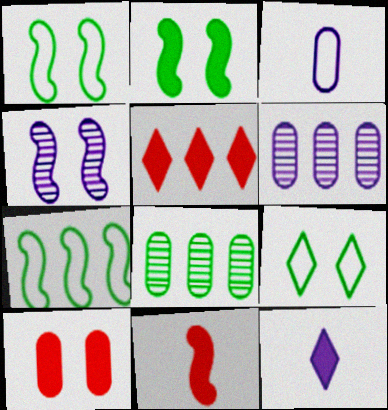[[3, 8, 10], 
[4, 7, 11], 
[4, 9, 10], 
[5, 6, 7], 
[5, 10, 11], 
[6, 9, 11]]